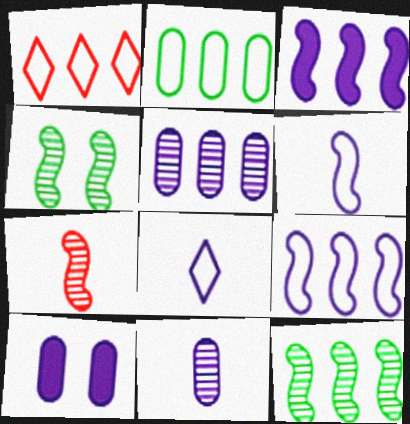[[1, 2, 9]]